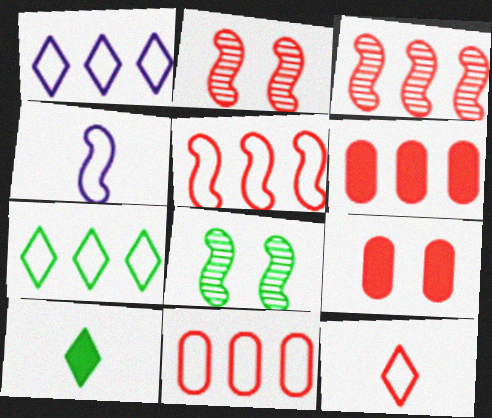[[2, 6, 12], 
[3, 9, 12]]